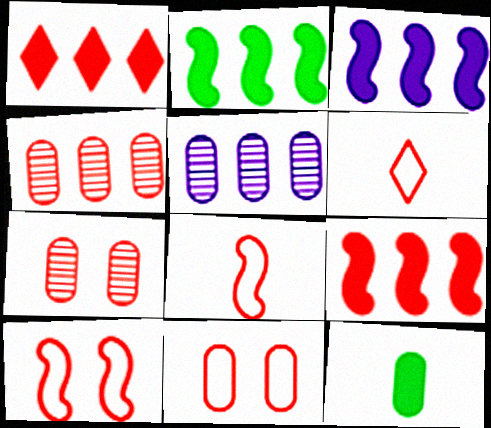[[1, 7, 8], 
[2, 3, 9], 
[5, 11, 12], 
[6, 7, 9]]